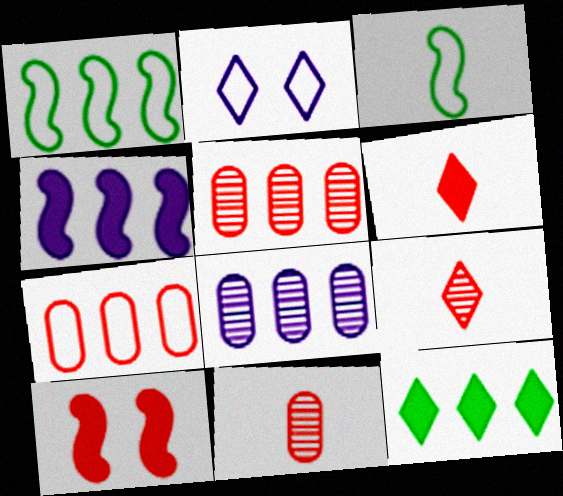[[2, 3, 7], 
[2, 9, 12], 
[7, 9, 10]]